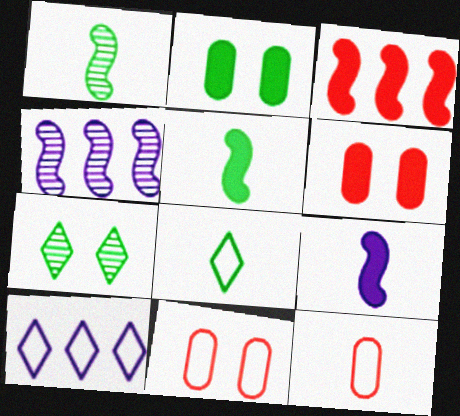[[1, 6, 10], 
[4, 6, 8]]